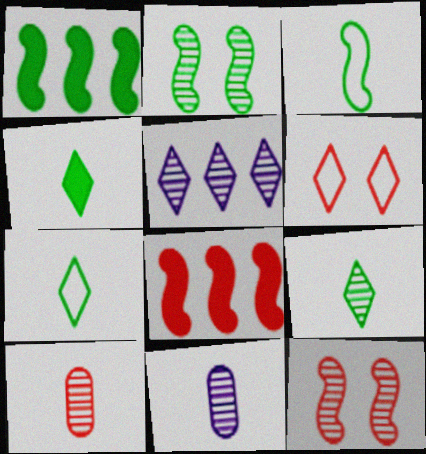[[1, 2, 3], 
[1, 6, 11], 
[2, 5, 10], 
[4, 5, 6], 
[4, 7, 9], 
[6, 8, 10]]